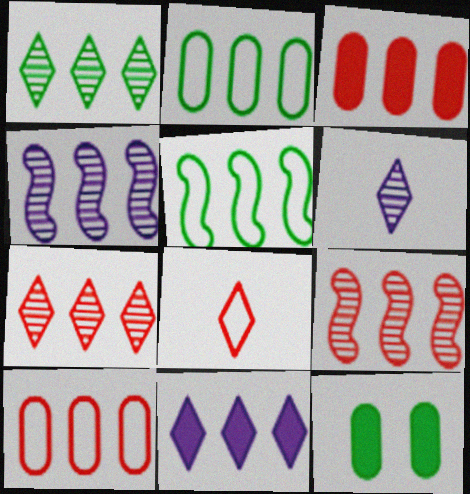[[2, 9, 11], 
[4, 8, 12]]